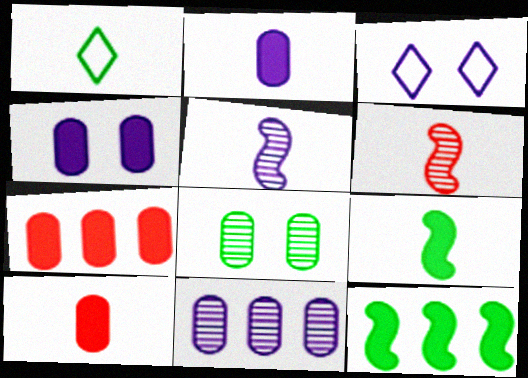[[1, 2, 6], 
[1, 5, 10], 
[1, 8, 12]]